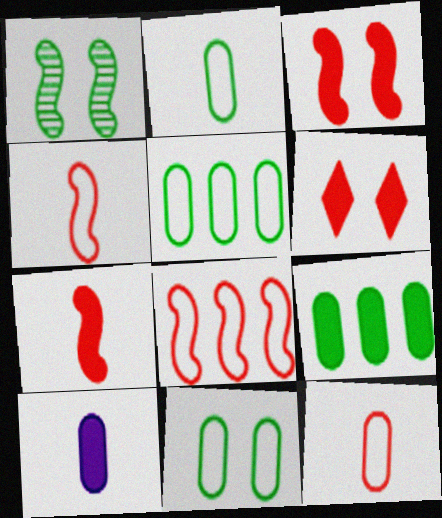[[2, 5, 11]]